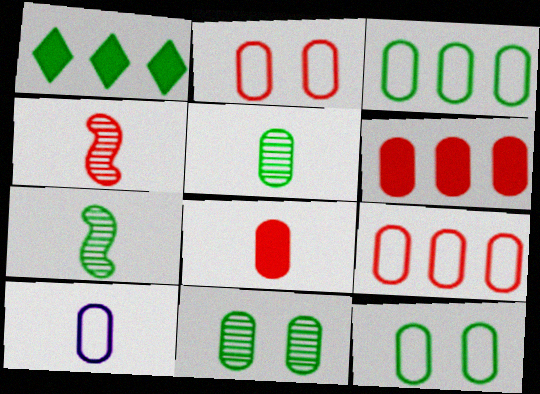[[1, 7, 12], 
[2, 3, 10], 
[5, 8, 10], 
[6, 10, 11], 
[9, 10, 12]]